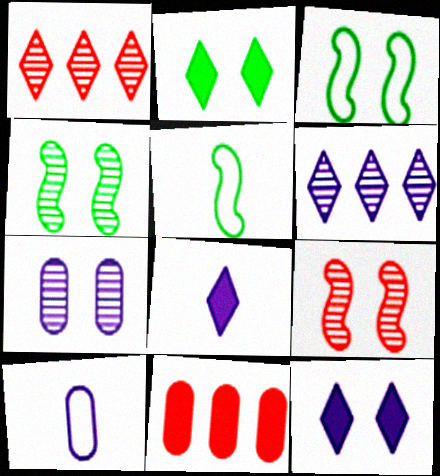[]